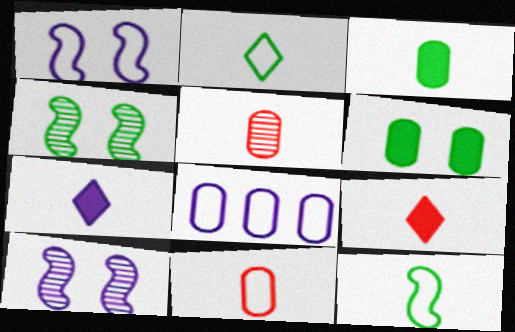[[4, 8, 9], 
[5, 6, 8], 
[5, 7, 12], 
[7, 8, 10]]